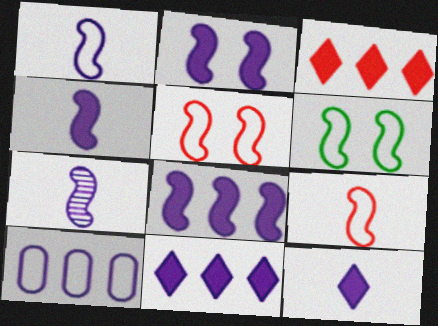[[1, 4, 7], 
[2, 4, 8]]